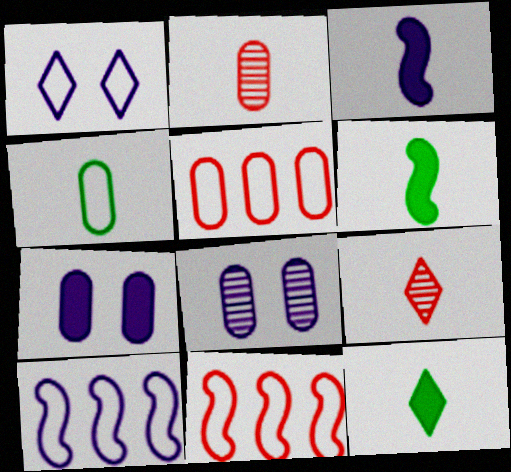[[1, 4, 11], 
[3, 4, 9], 
[8, 11, 12]]